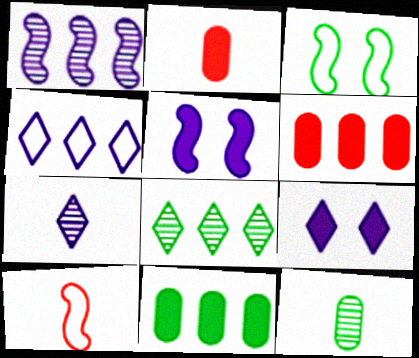[[3, 6, 7], 
[4, 7, 9]]